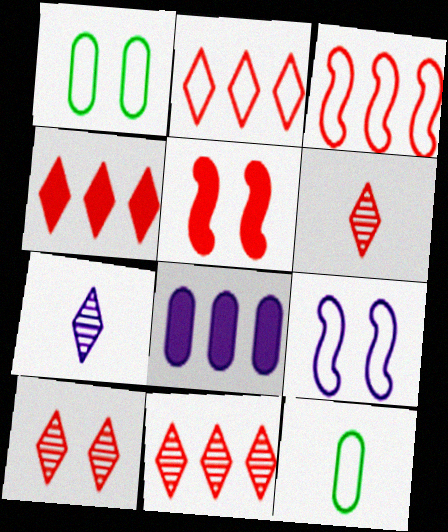[[2, 4, 11], 
[2, 9, 12], 
[6, 10, 11], 
[7, 8, 9]]